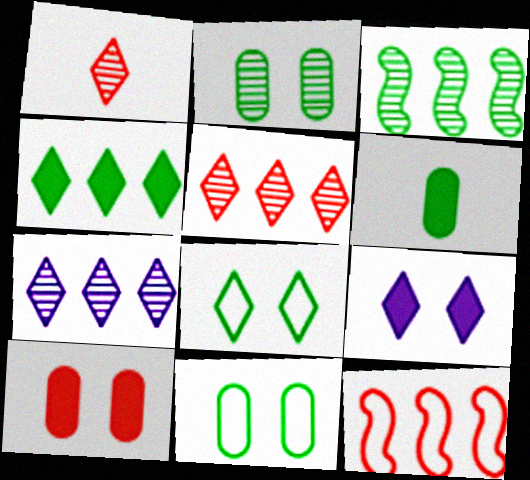[[1, 10, 12], 
[3, 6, 8]]